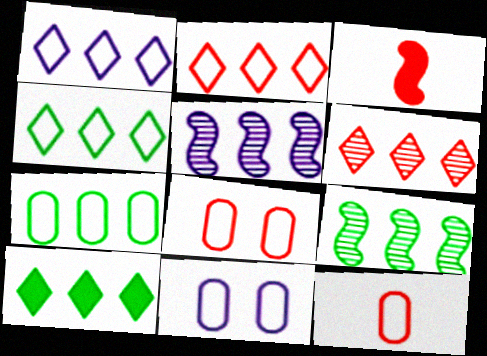[[1, 2, 4], 
[1, 6, 10], 
[3, 6, 8], 
[7, 9, 10], 
[7, 11, 12]]